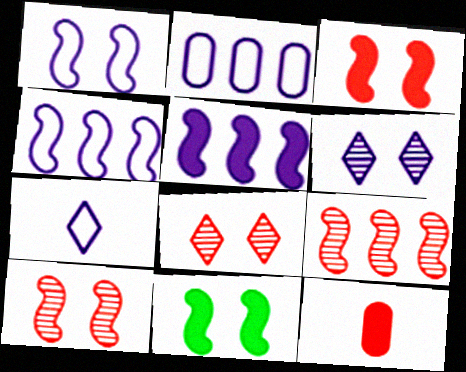[[1, 2, 7], 
[1, 10, 11]]